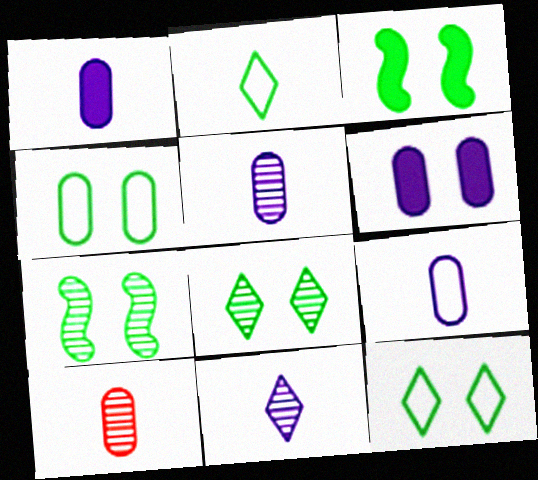[[1, 5, 9], 
[3, 4, 8]]